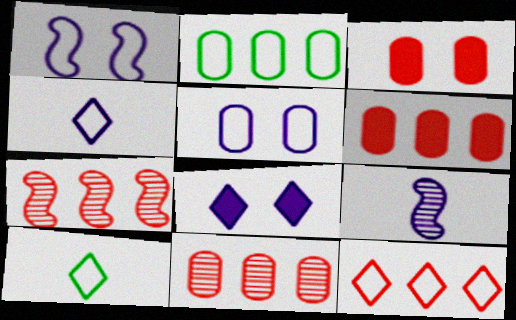[[6, 7, 12]]